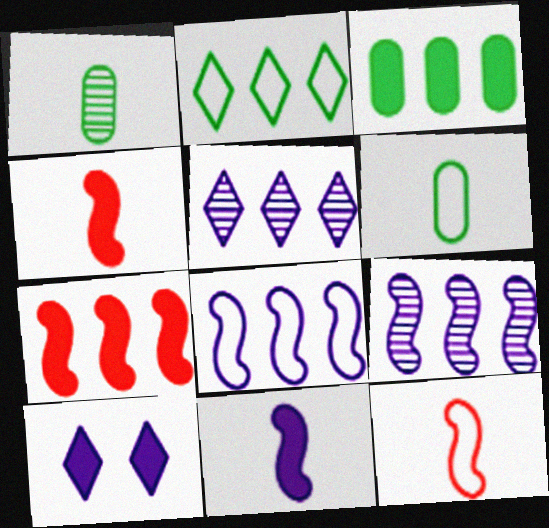[[3, 4, 10]]